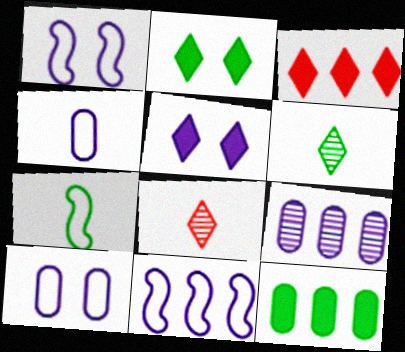[[1, 8, 12]]